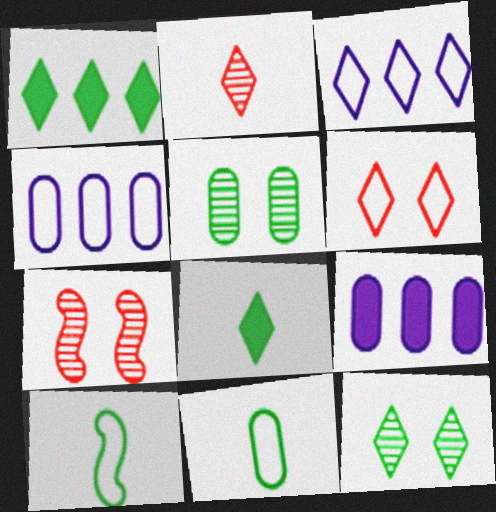[[1, 5, 10], 
[4, 6, 10], 
[4, 7, 8]]